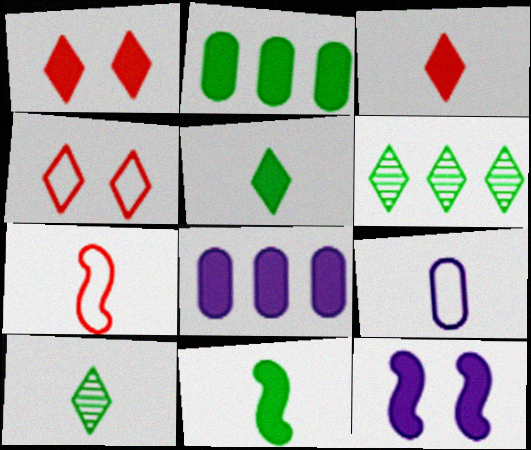[[1, 8, 11], 
[2, 3, 12]]